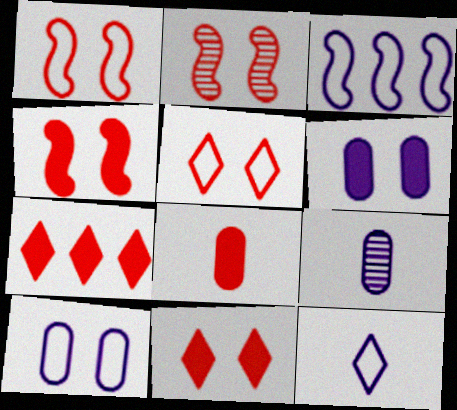[[1, 2, 4], 
[3, 10, 12], 
[4, 7, 8]]